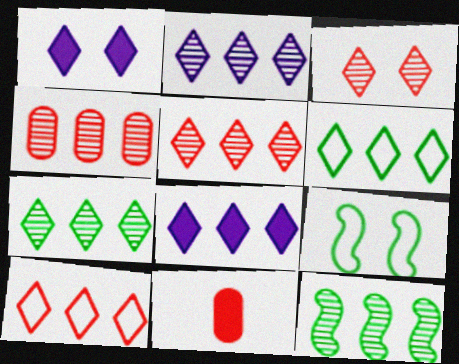[[2, 4, 12], 
[2, 5, 7], 
[2, 9, 11], 
[5, 6, 8], 
[7, 8, 10]]